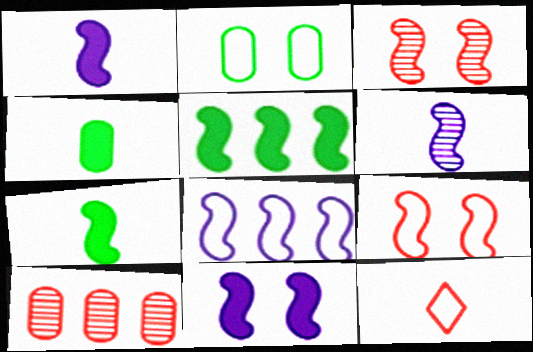[[2, 8, 12], 
[3, 7, 8], 
[4, 6, 12], 
[5, 6, 9], 
[6, 8, 11]]